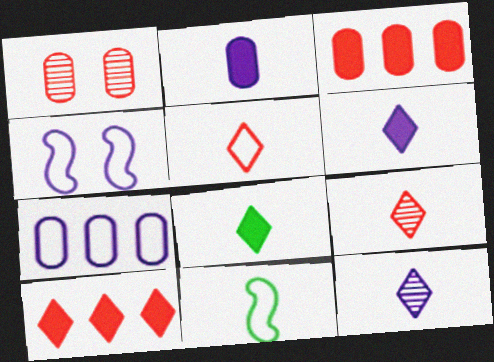[[2, 9, 11], 
[5, 8, 12]]